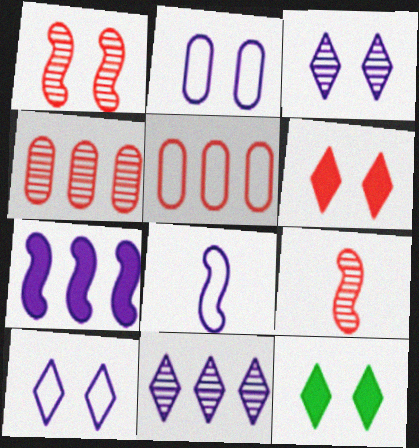[[1, 2, 12], 
[4, 8, 12], 
[5, 6, 9]]